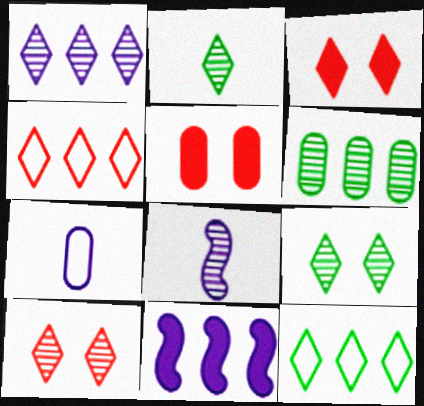[[1, 2, 10], 
[4, 6, 11], 
[5, 6, 7], 
[5, 8, 12], 
[6, 8, 10]]